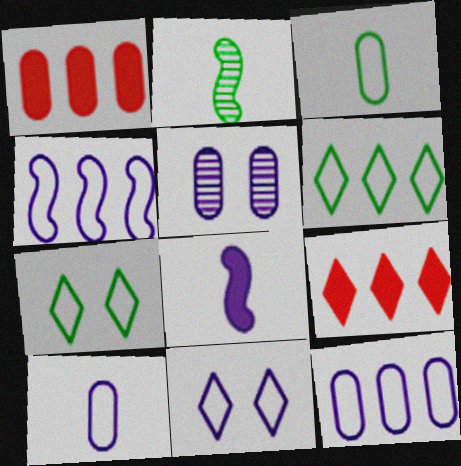[[1, 2, 11], 
[1, 3, 5], 
[4, 10, 11]]